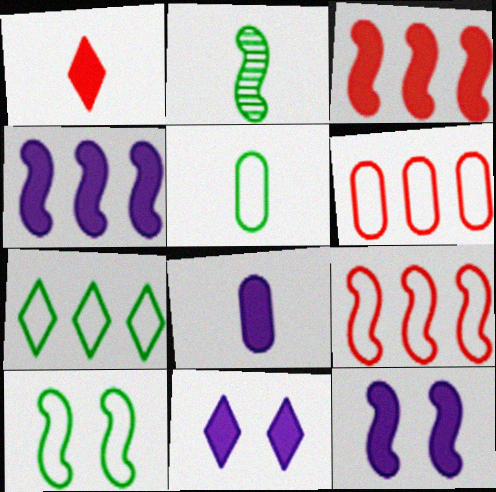[[2, 6, 11], 
[2, 9, 12], 
[4, 8, 11], 
[5, 7, 10]]